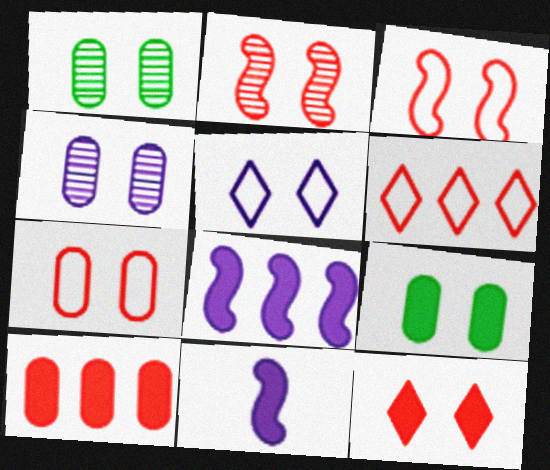[[1, 6, 11], 
[2, 5, 9], 
[2, 7, 12], 
[4, 7, 9]]